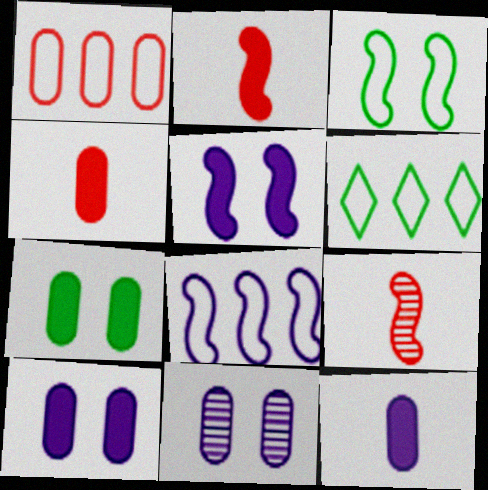[[1, 6, 8], 
[2, 6, 11], 
[6, 9, 10]]